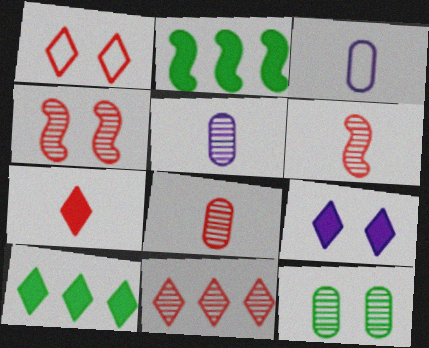[[1, 2, 5], 
[1, 7, 11], 
[3, 4, 10], 
[4, 8, 11], 
[7, 9, 10]]